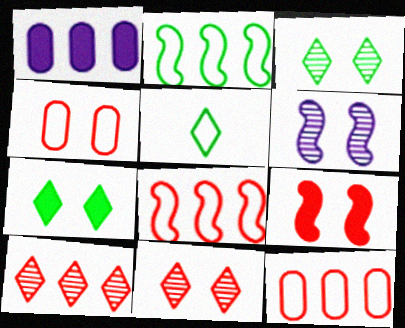[[1, 2, 10], 
[4, 6, 7], 
[4, 9, 11]]